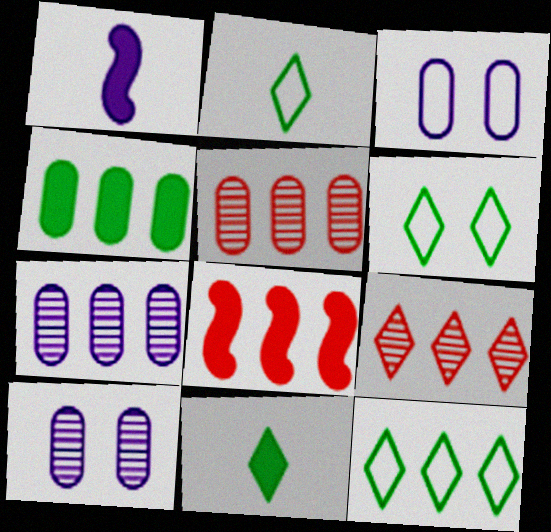[[1, 5, 6], 
[2, 6, 12], 
[2, 8, 10], 
[7, 8, 12]]